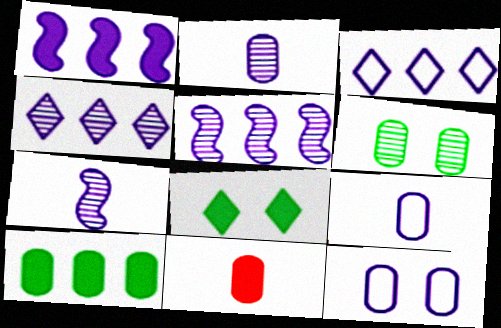[[1, 8, 11]]